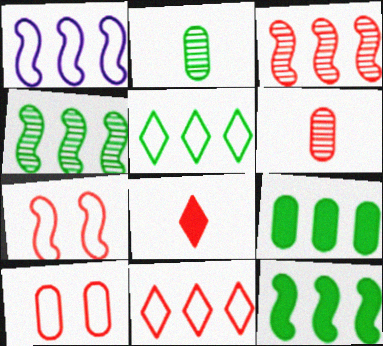[[1, 3, 12], 
[3, 8, 10], 
[4, 5, 9]]